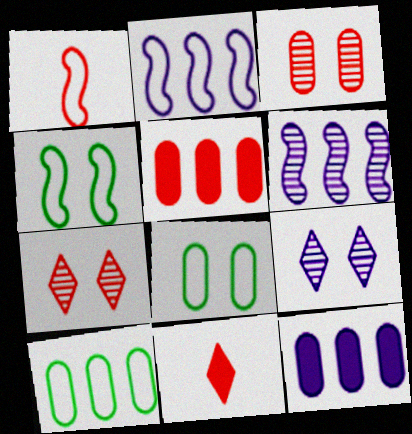[[1, 2, 4], 
[1, 5, 7], 
[6, 8, 11]]